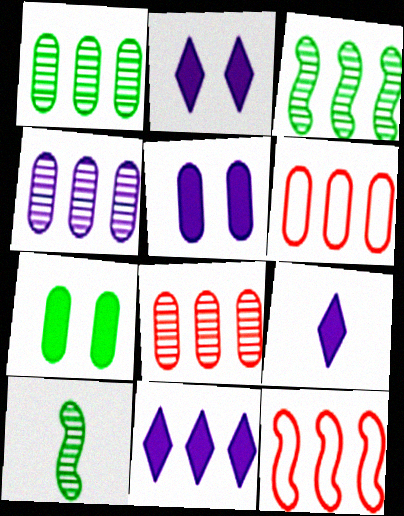[[1, 4, 8], 
[1, 11, 12], 
[2, 6, 10], 
[2, 9, 11], 
[3, 6, 11]]